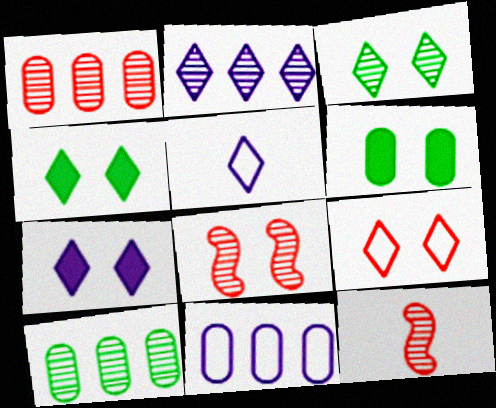[[2, 5, 7], 
[3, 7, 9], 
[4, 11, 12]]